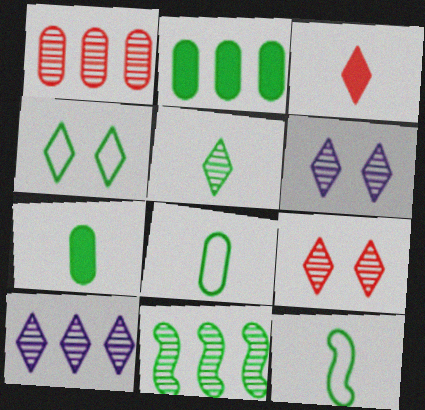[[1, 10, 11], 
[3, 4, 10], 
[4, 7, 11], 
[5, 7, 12], 
[5, 9, 10]]